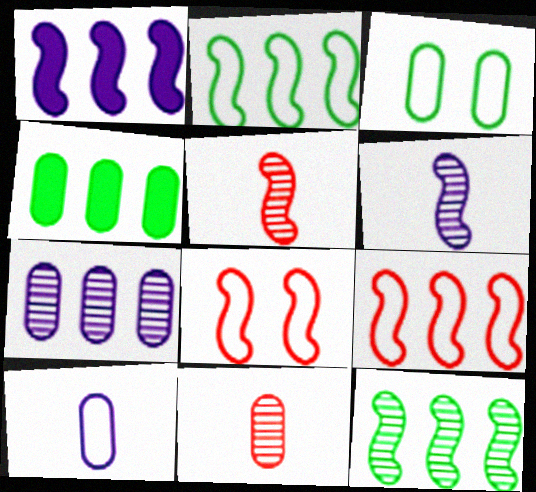[[1, 9, 12]]